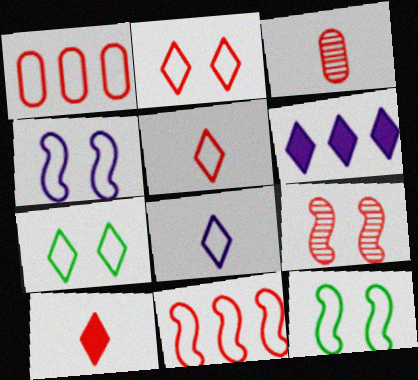[[1, 8, 12], 
[1, 9, 10], 
[3, 6, 12]]